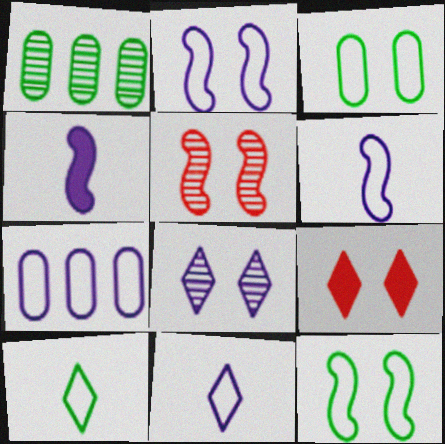[[1, 6, 9], 
[2, 7, 11], 
[4, 7, 8]]